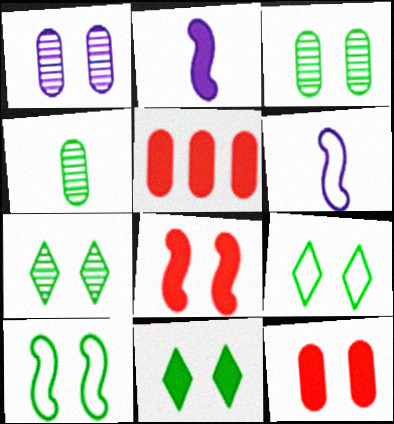[[1, 8, 9], 
[2, 5, 11], 
[3, 10, 11], 
[5, 6, 7], 
[7, 9, 11]]